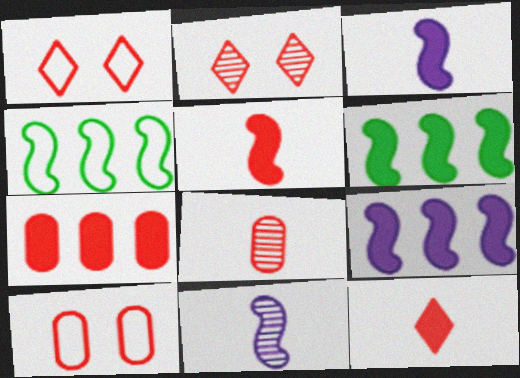[[7, 8, 10]]